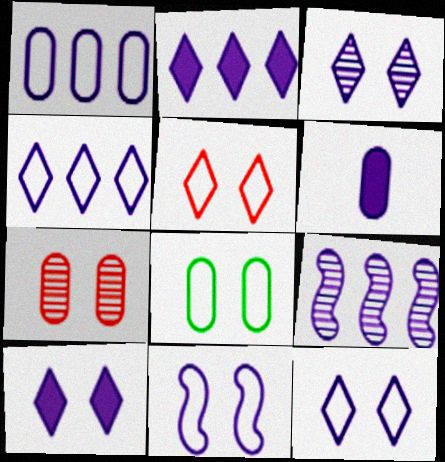[[1, 2, 9], 
[3, 10, 12], 
[5, 8, 11], 
[6, 9, 12]]